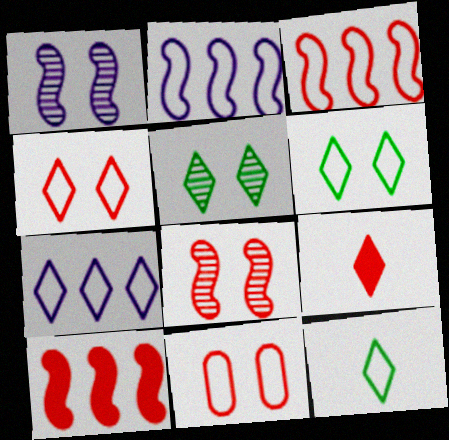[[2, 11, 12], 
[4, 7, 12], 
[5, 7, 9]]